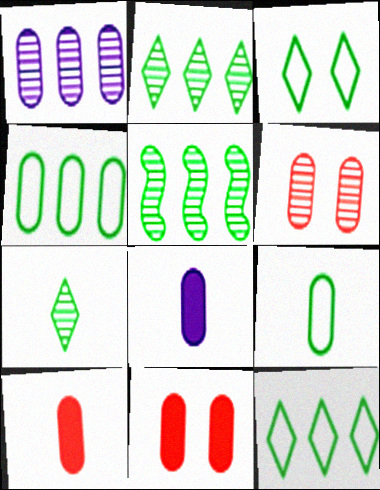[[1, 9, 11], 
[4, 6, 8]]